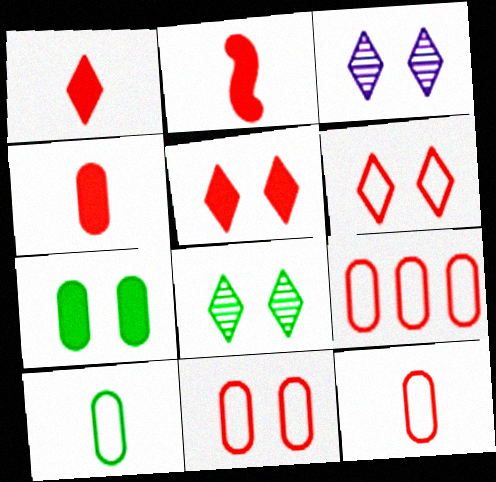[[1, 2, 4], 
[9, 11, 12]]